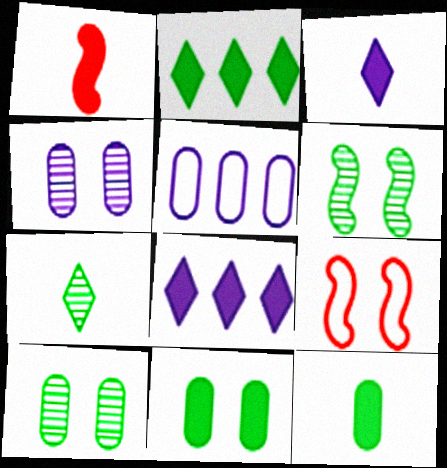[[1, 3, 12], 
[1, 8, 11]]